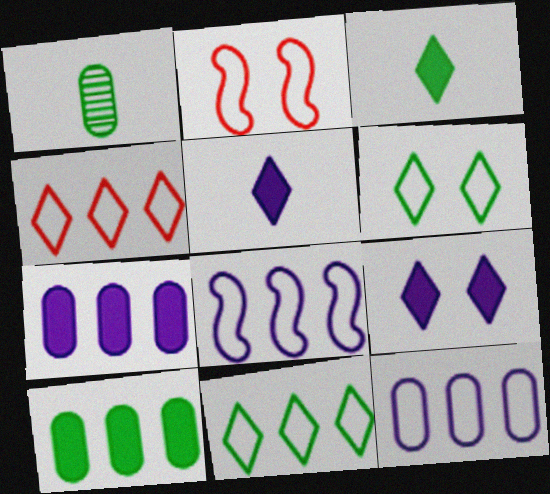[]